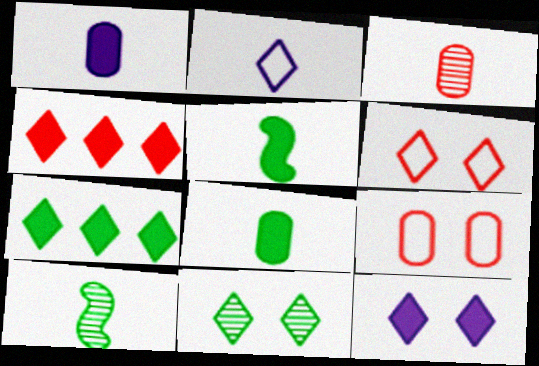[[2, 3, 5], 
[2, 4, 11], 
[6, 11, 12]]